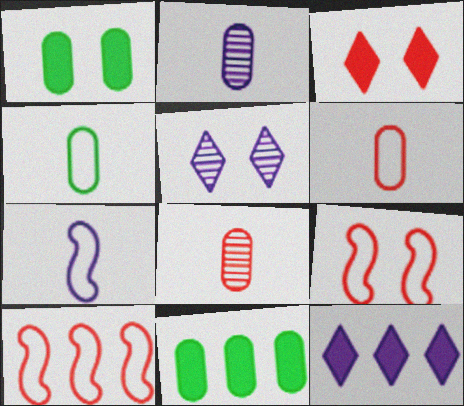[[1, 5, 9], 
[3, 8, 10]]